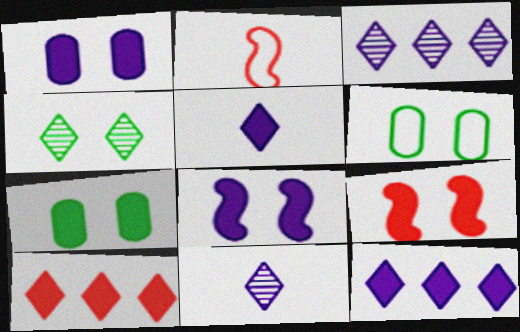[[2, 3, 7]]